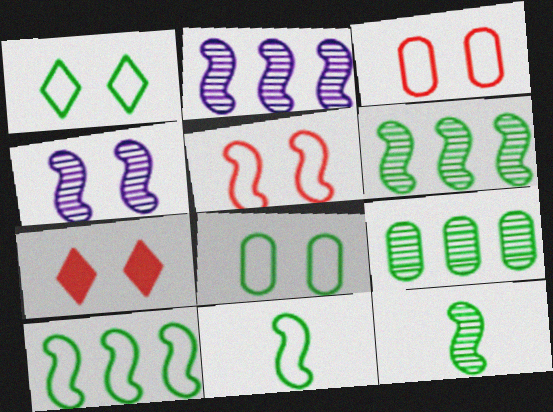[[4, 7, 8]]